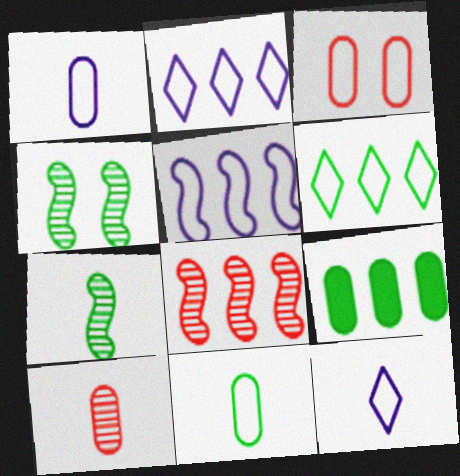[[2, 8, 9]]